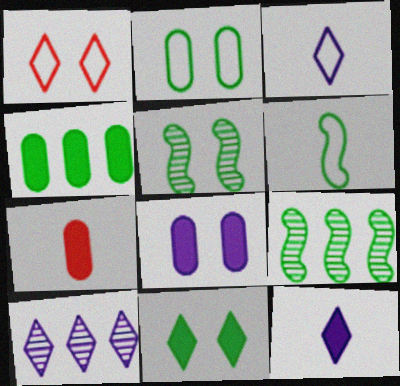[[1, 5, 8], 
[2, 5, 11], 
[4, 7, 8]]